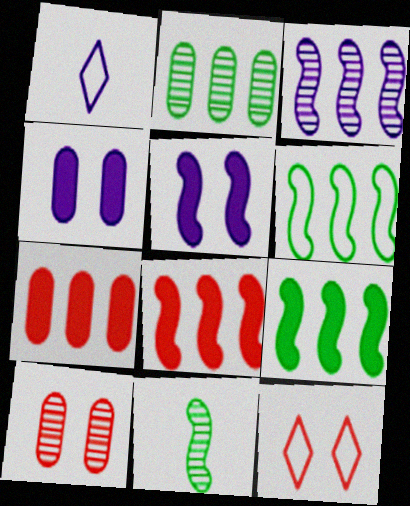[[1, 3, 4], 
[1, 9, 10], 
[3, 6, 8]]